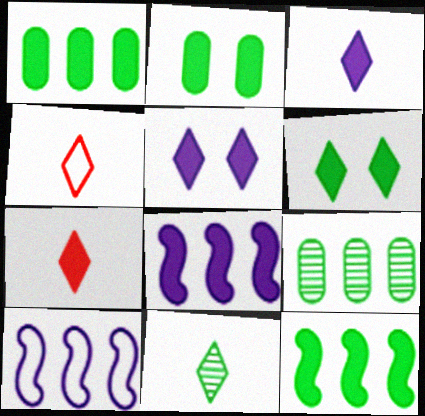[[2, 7, 8], 
[3, 4, 11]]